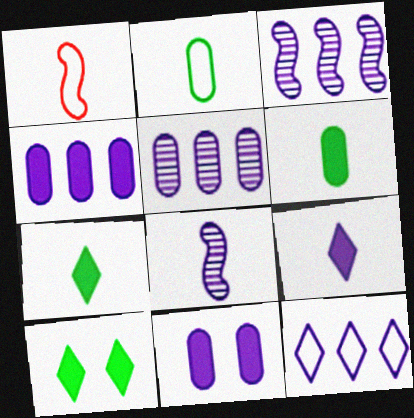[[1, 5, 10], 
[3, 4, 12], 
[8, 11, 12]]